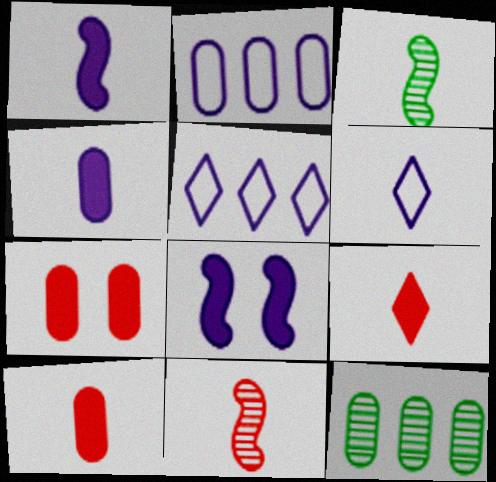[[3, 5, 7], 
[3, 6, 10]]